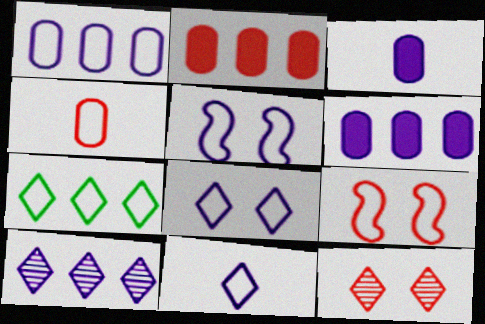[[1, 5, 11], 
[3, 5, 10], 
[4, 5, 7]]